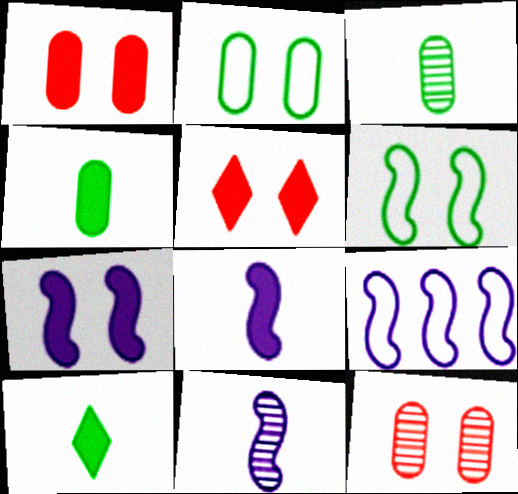[[3, 5, 9], 
[7, 9, 11], 
[9, 10, 12]]